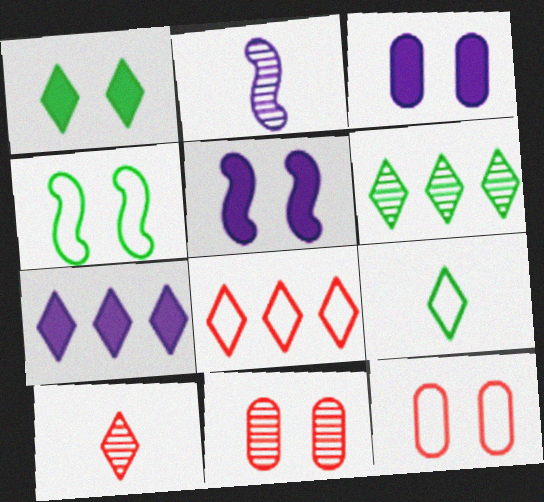[[1, 6, 9], 
[2, 6, 11], 
[6, 7, 8]]